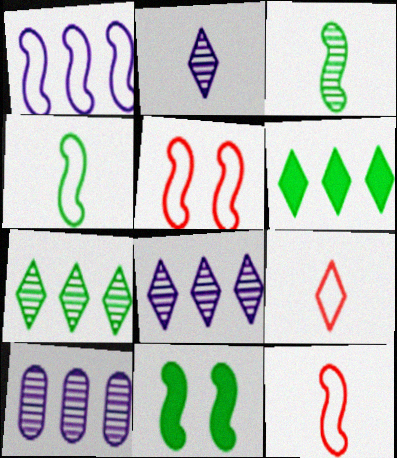[[1, 4, 5], 
[9, 10, 11]]